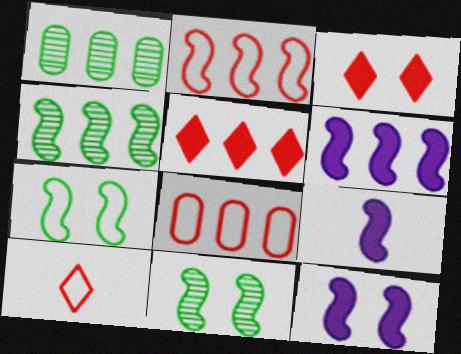[[1, 10, 12], 
[2, 4, 6], 
[2, 9, 11], 
[6, 9, 12]]